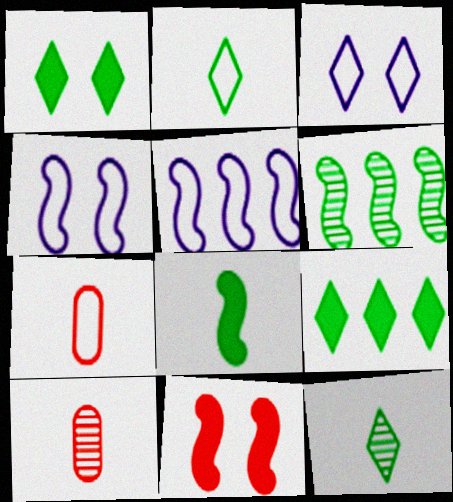[[1, 5, 10], 
[4, 9, 10]]